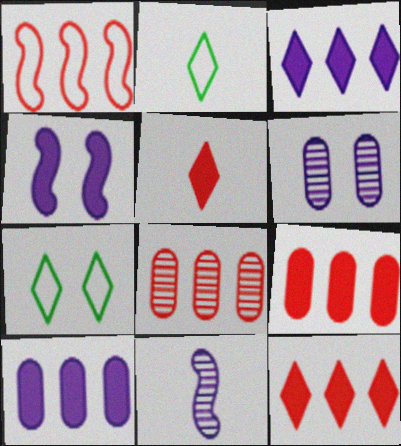[[1, 8, 12], 
[2, 4, 8], 
[7, 9, 11]]